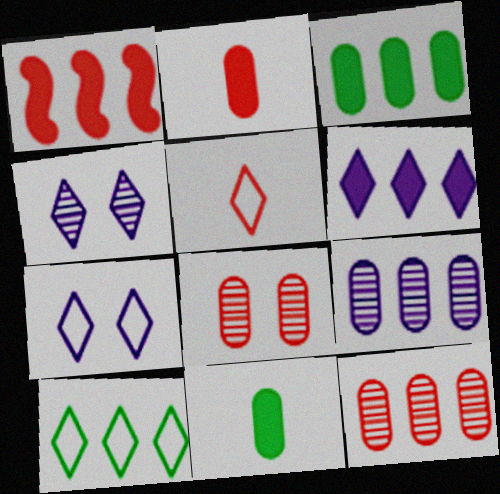[[1, 3, 6], 
[1, 5, 8], 
[1, 9, 10], 
[5, 7, 10]]